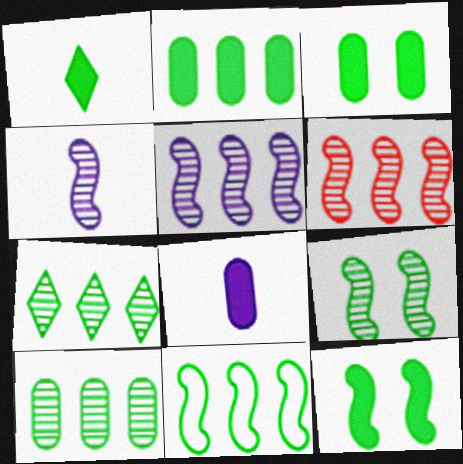[[1, 2, 12], 
[2, 7, 11], 
[4, 6, 9]]